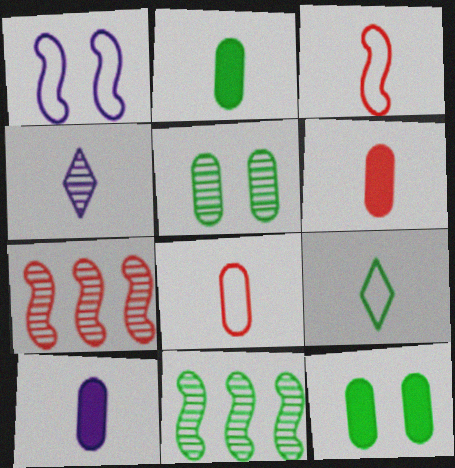[[2, 3, 4], 
[2, 6, 10], 
[4, 5, 7], 
[9, 11, 12]]